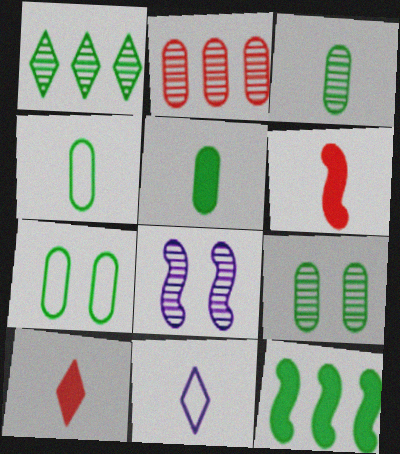[[3, 4, 5], 
[3, 6, 11]]